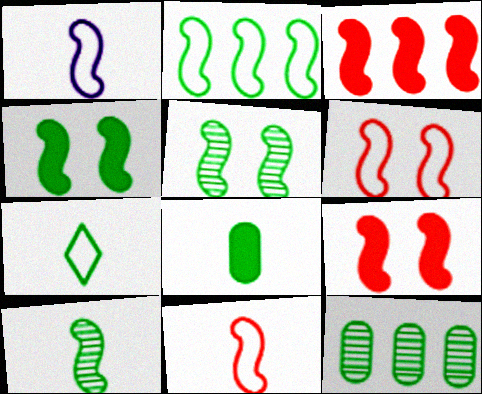[[1, 2, 6], 
[1, 3, 5], 
[2, 4, 10], 
[4, 7, 12], 
[7, 8, 10]]